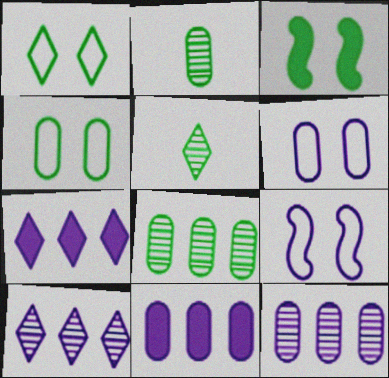[]